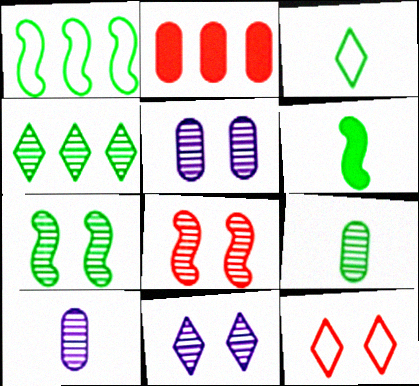[[1, 6, 7], 
[3, 6, 9], 
[4, 7, 9], 
[4, 8, 10]]